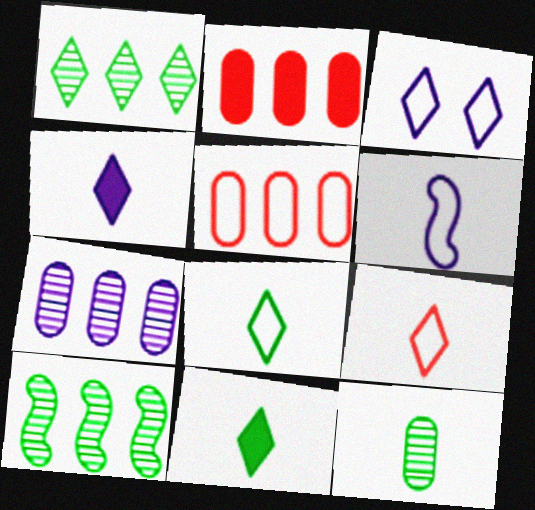[]